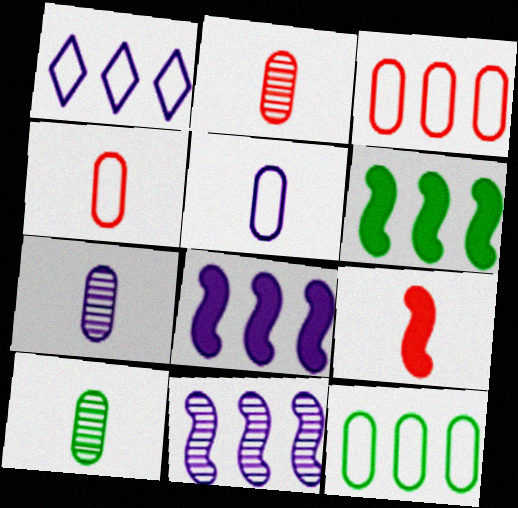[[2, 7, 10]]